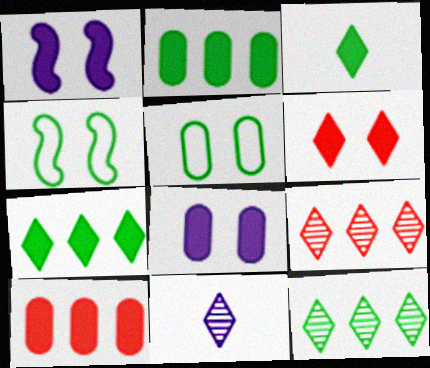[[1, 3, 10], 
[4, 10, 11]]